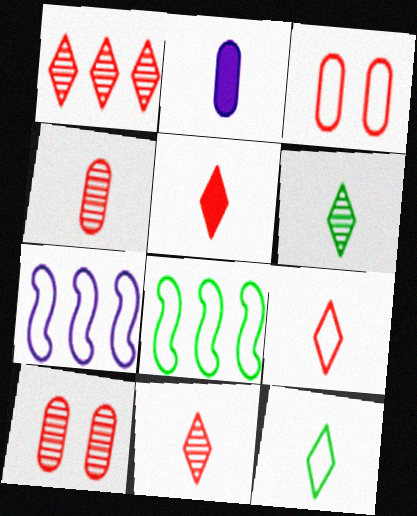[[3, 7, 12], 
[5, 9, 11]]